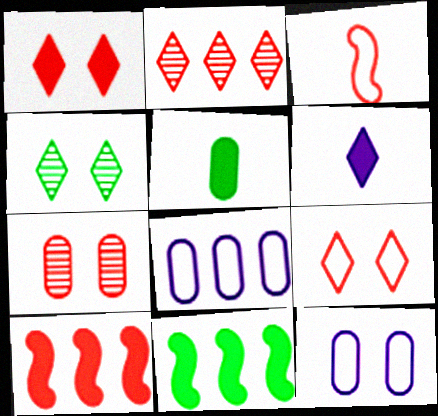[[2, 8, 11], 
[5, 7, 8]]